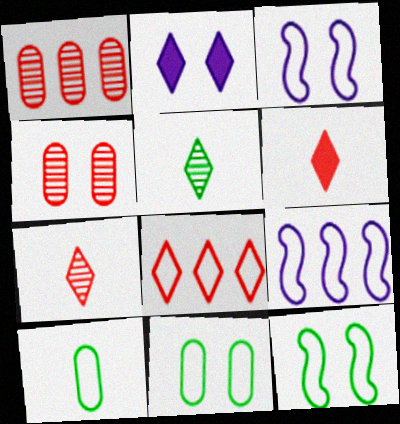[[2, 4, 12], 
[2, 5, 8], 
[3, 8, 10]]